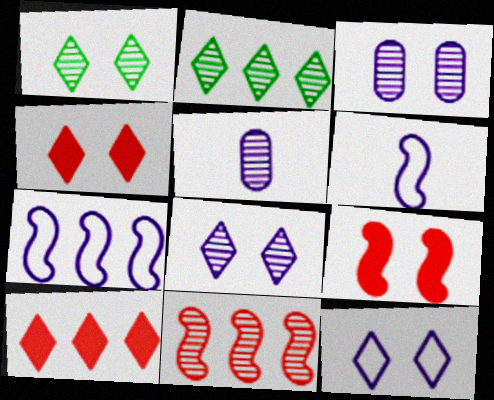[[1, 4, 12], 
[1, 5, 11]]